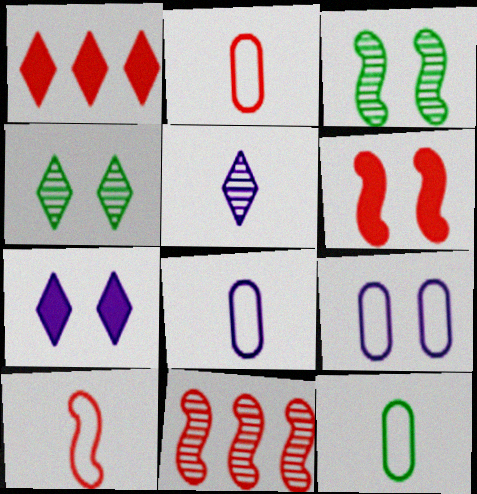[[1, 3, 8], 
[2, 8, 12], 
[4, 6, 9], 
[6, 10, 11], 
[7, 11, 12]]